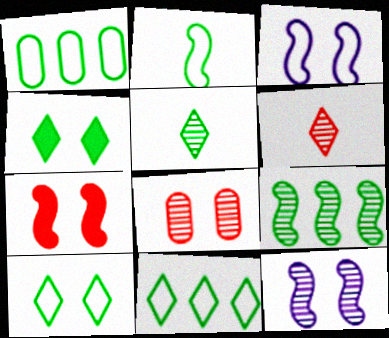[[1, 2, 10], 
[3, 4, 8], 
[4, 5, 11]]